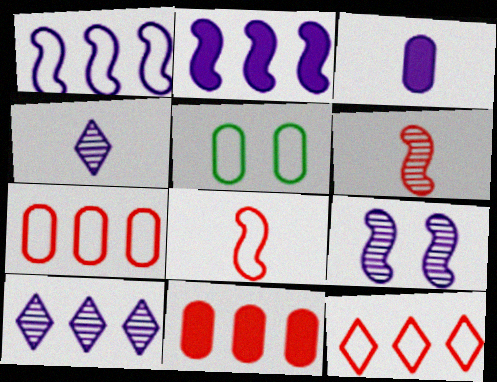[]